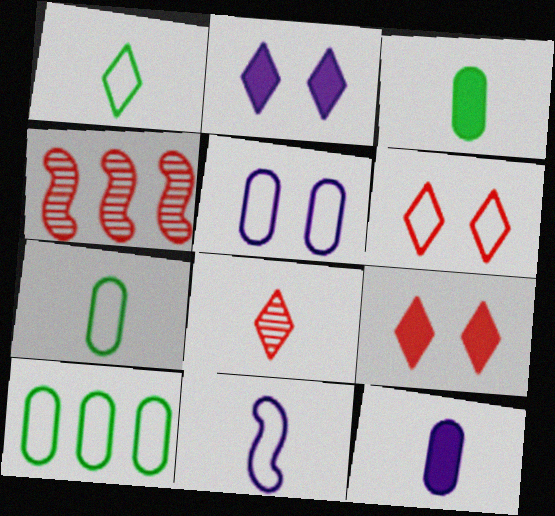[[2, 4, 7], 
[3, 8, 11], 
[6, 10, 11]]